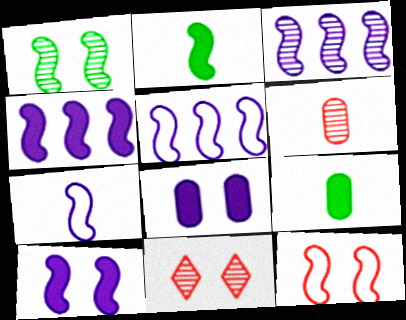[[1, 10, 12], 
[2, 3, 12], 
[3, 4, 5], 
[3, 7, 10], 
[5, 9, 11]]